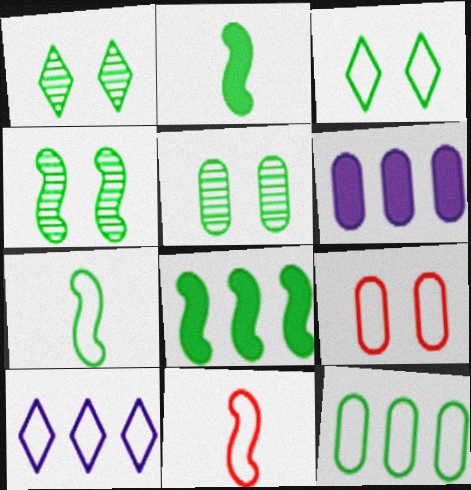[[1, 2, 12], 
[1, 4, 5], 
[1, 6, 11], 
[3, 7, 12], 
[4, 7, 8], 
[7, 9, 10]]